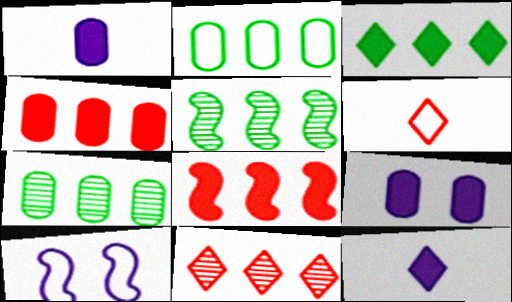[[2, 3, 5], 
[2, 6, 10], 
[5, 6, 9]]